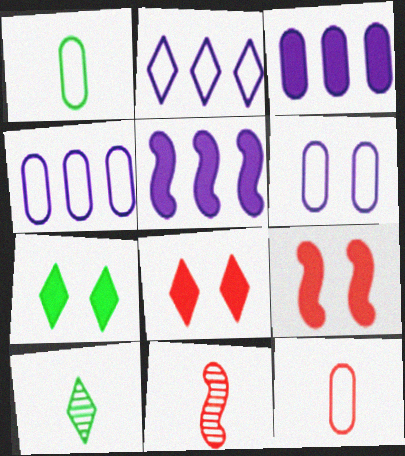[[2, 8, 10], 
[4, 7, 11], 
[4, 9, 10]]